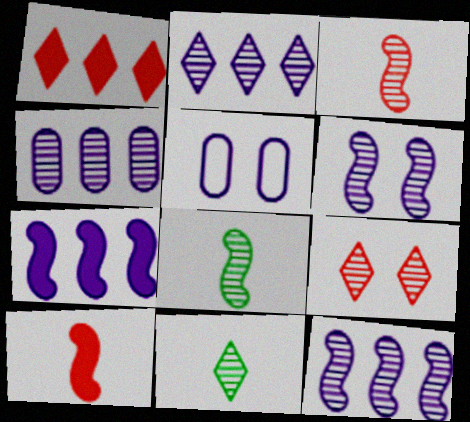[[1, 5, 8], 
[2, 4, 12], 
[2, 9, 11], 
[4, 8, 9]]